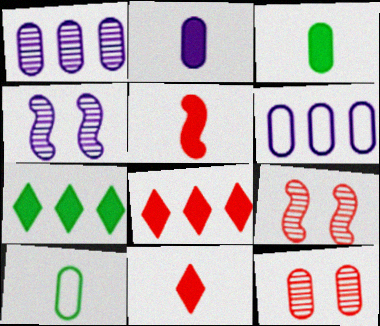[[3, 6, 12], 
[4, 8, 10]]